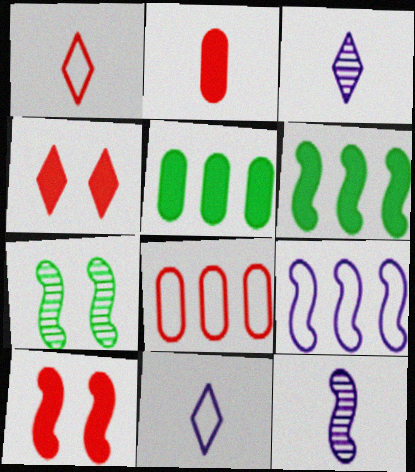[]